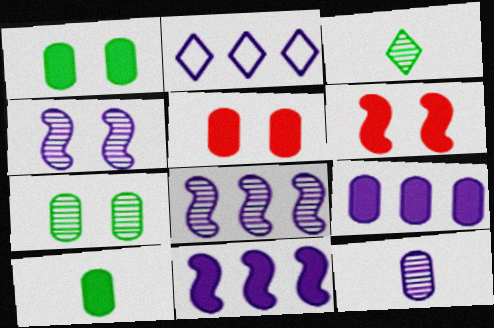[[2, 8, 9], 
[5, 9, 10]]